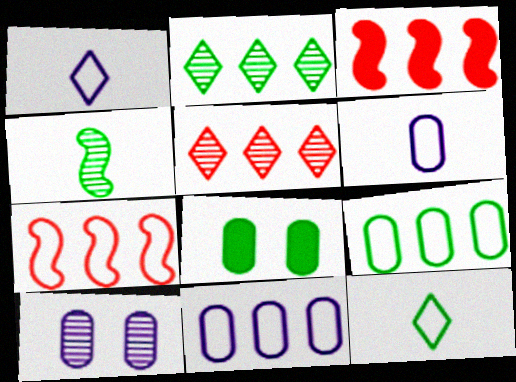[[2, 3, 11], 
[3, 10, 12], 
[4, 5, 10]]